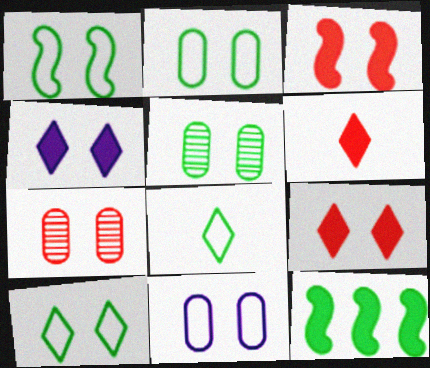[[1, 2, 10], 
[1, 4, 7], 
[5, 8, 12]]